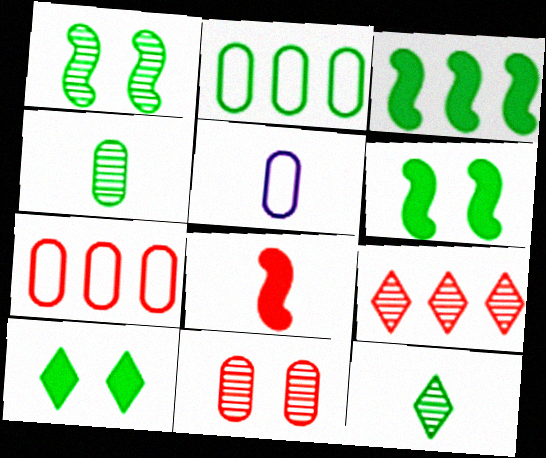[[2, 6, 12], 
[5, 6, 9], 
[5, 8, 12]]